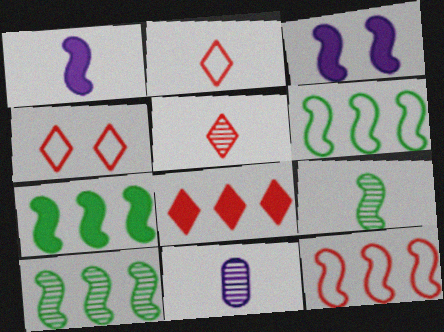[[3, 9, 12], 
[4, 5, 8], 
[4, 7, 11], 
[5, 9, 11], 
[6, 7, 10]]